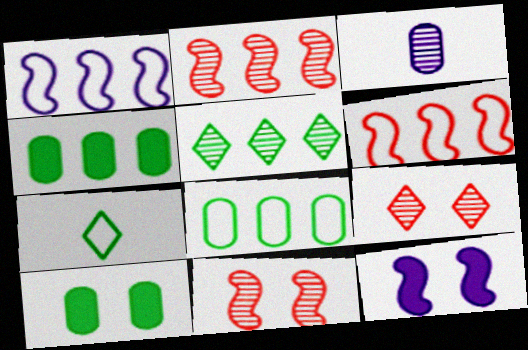[[3, 5, 11]]